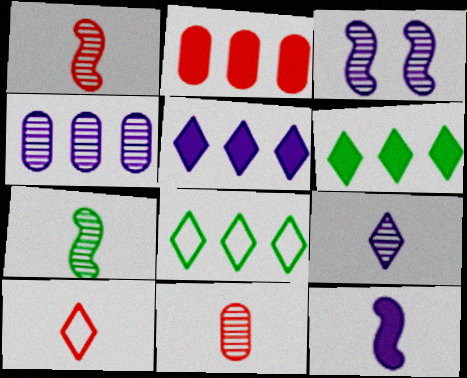[[3, 4, 9], 
[7, 9, 11]]